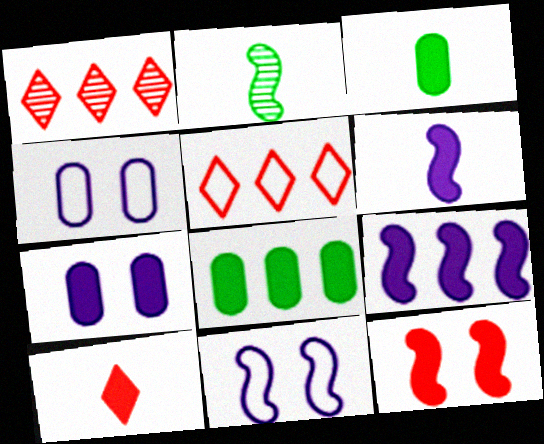[[1, 3, 11], 
[2, 5, 7], 
[3, 6, 10]]